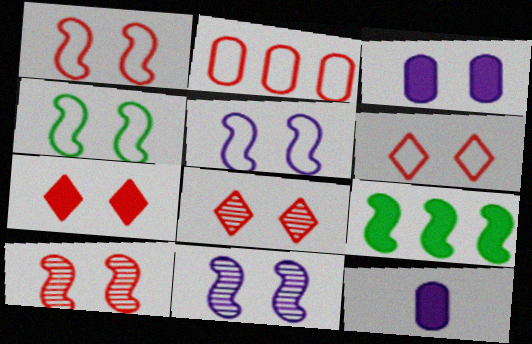[[1, 4, 5], 
[3, 4, 8], 
[6, 7, 8], 
[7, 9, 12]]